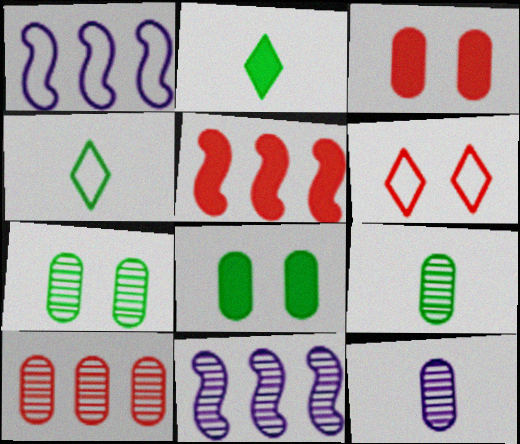[[3, 4, 11], 
[7, 10, 12]]